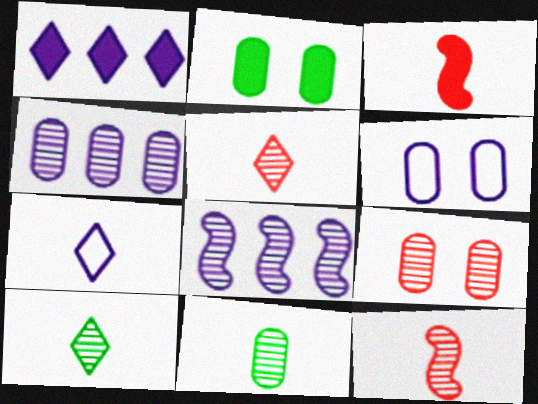[[1, 2, 3], 
[2, 6, 9], 
[3, 7, 11], 
[4, 9, 11], 
[8, 9, 10]]